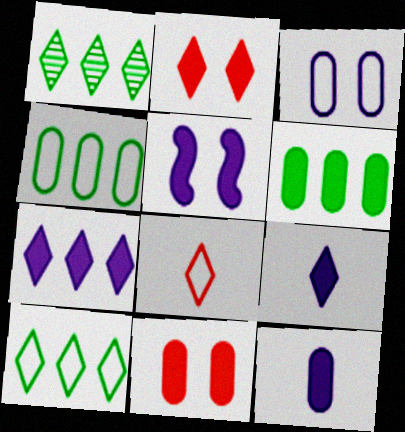[[5, 7, 12], 
[6, 11, 12]]